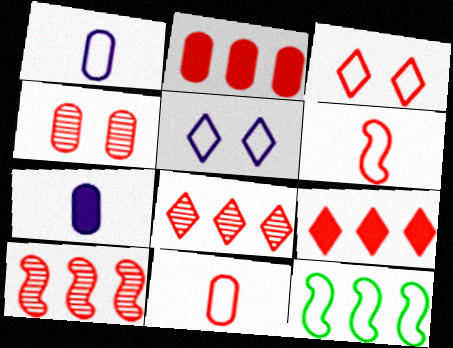[[1, 3, 12], 
[2, 4, 11], 
[4, 6, 9], 
[5, 11, 12]]